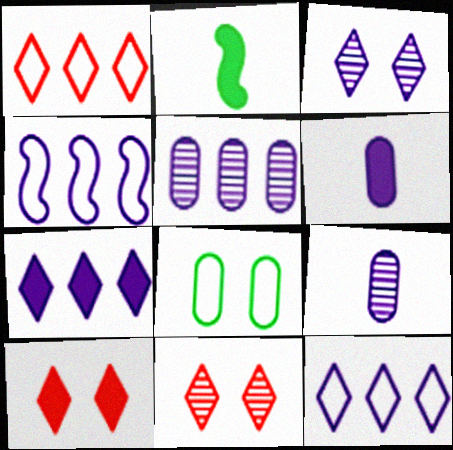[[3, 4, 6], 
[4, 5, 7]]